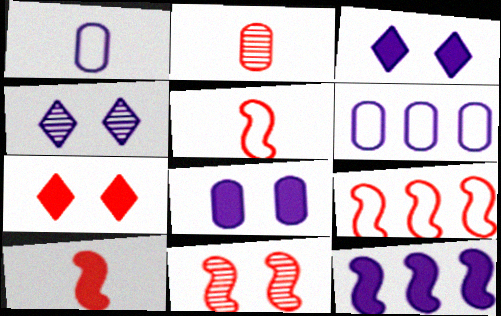[[1, 4, 12], 
[2, 7, 9], 
[9, 10, 11]]